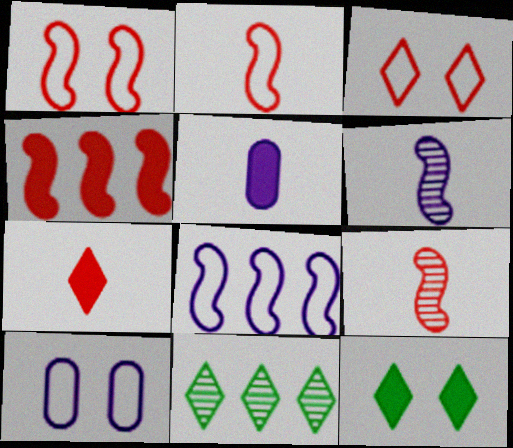[[1, 4, 9], 
[1, 5, 11], 
[4, 5, 12]]